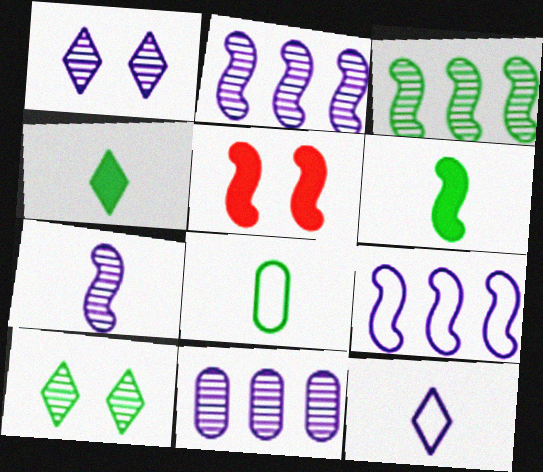[[1, 7, 11]]